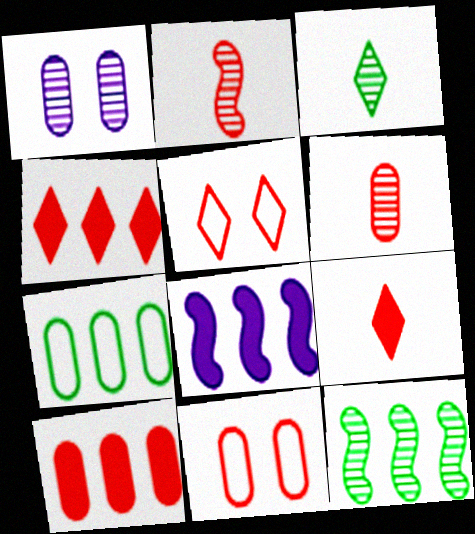[[2, 4, 11], 
[2, 5, 10], 
[3, 8, 11], 
[6, 10, 11]]